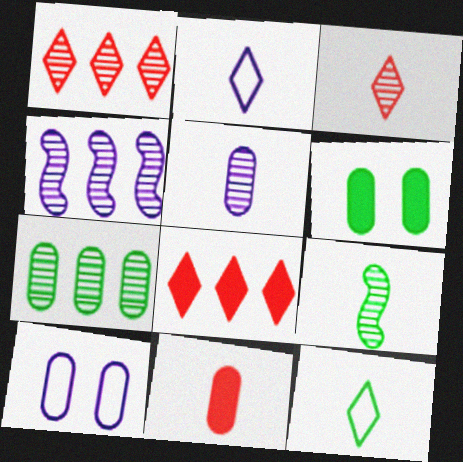[[1, 4, 7], 
[2, 9, 11], 
[3, 5, 9], 
[7, 10, 11], 
[8, 9, 10]]